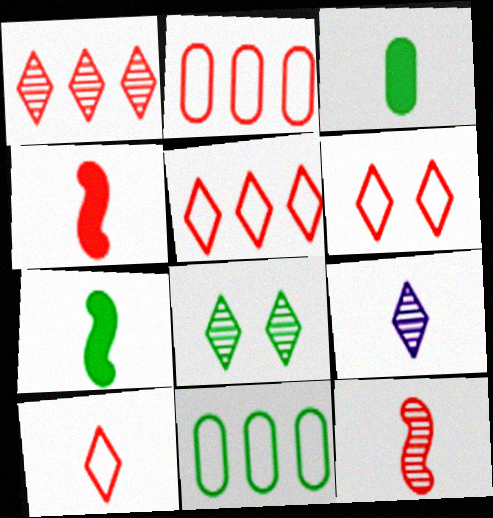[[1, 8, 9], 
[5, 6, 10], 
[7, 8, 11]]